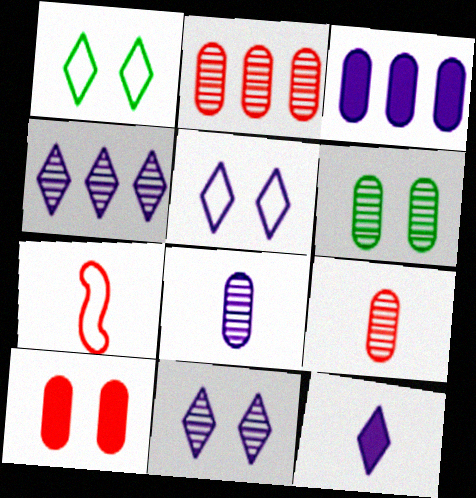[[2, 6, 8], 
[4, 5, 12]]